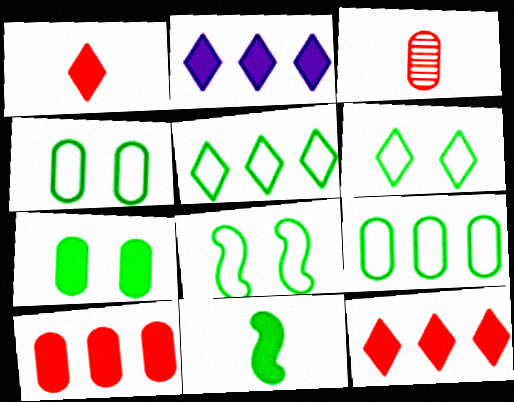[[2, 3, 8], 
[4, 6, 8]]